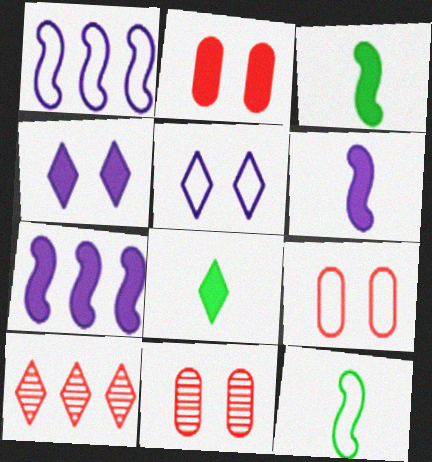[[1, 8, 11], 
[2, 7, 8], 
[2, 9, 11], 
[5, 8, 10]]